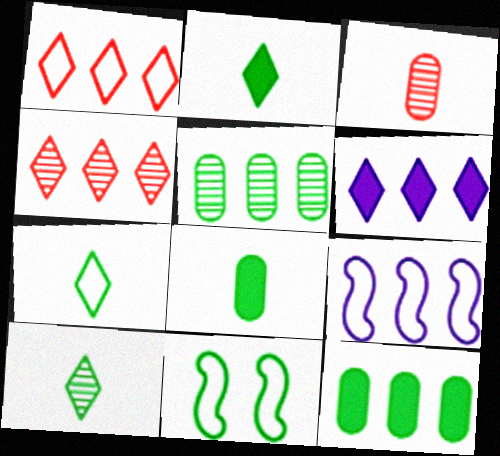[[2, 5, 11], 
[2, 7, 10], 
[3, 6, 11], 
[4, 9, 12], 
[10, 11, 12]]